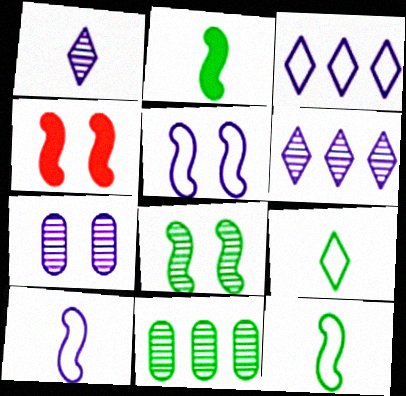[[4, 5, 8]]